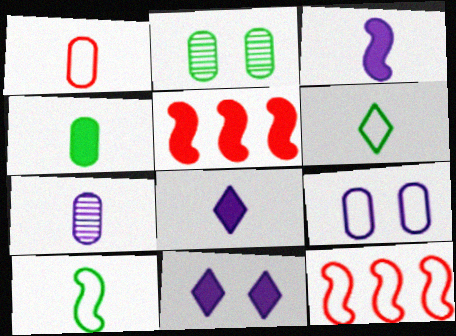[[1, 4, 7], 
[2, 8, 12], 
[4, 5, 11], 
[6, 9, 12]]